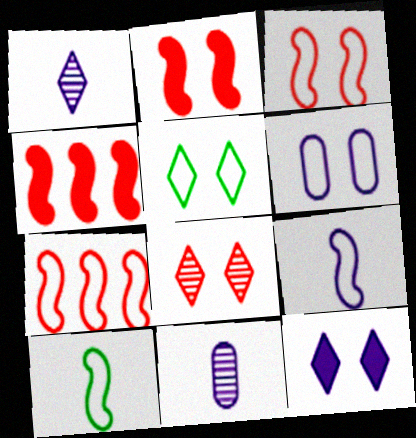[[3, 5, 6], 
[4, 5, 11], 
[5, 8, 12]]